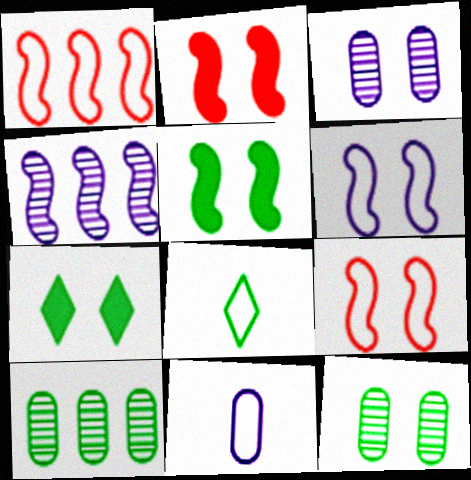[[3, 7, 9], 
[5, 8, 10]]